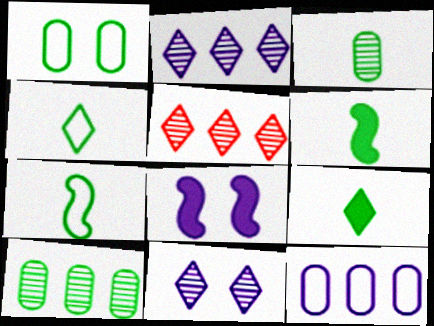[[3, 4, 6], 
[3, 7, 9]]